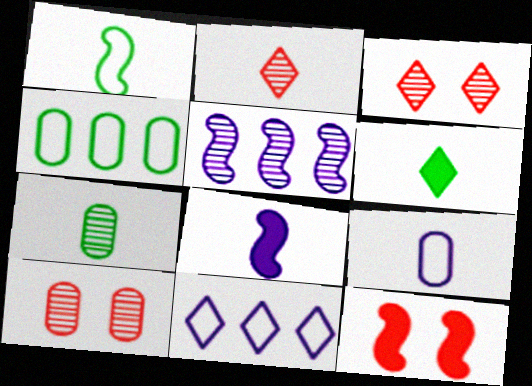[[1, 5, 12], 
[1, 6, 7], 
[3, 4, 8], 
[3, 5, 7], 
[3, 6, 11], 
[7, 11, 12]]